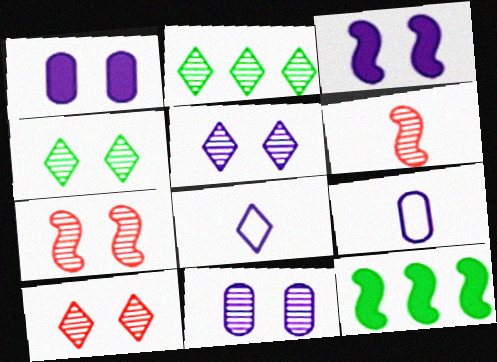[[2, 6, 11], 
[4, 5, 10], 
[4, 7, 11], 
[9, 10, 12]]